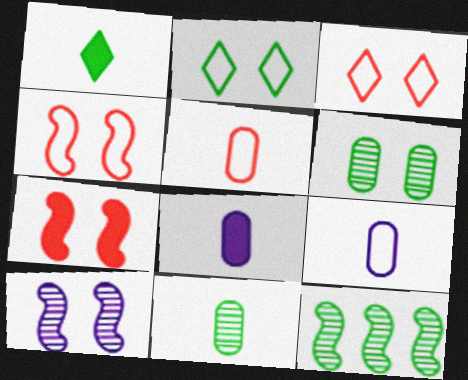[[3, 8, 12], 
[5, 8, 11]]